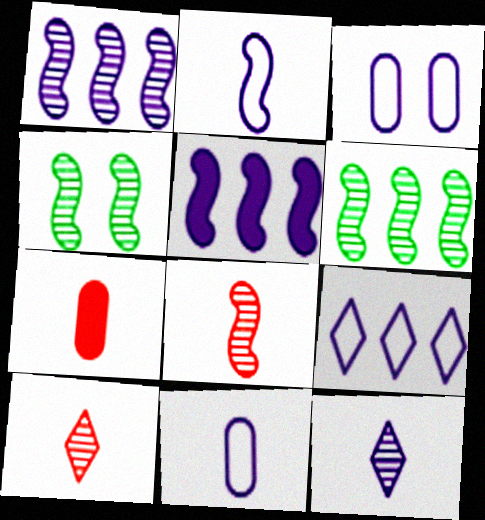[[1, 4, 8], 
[2, 3, 9], 
[3, 5, 12], 
[4, 7, 9]]